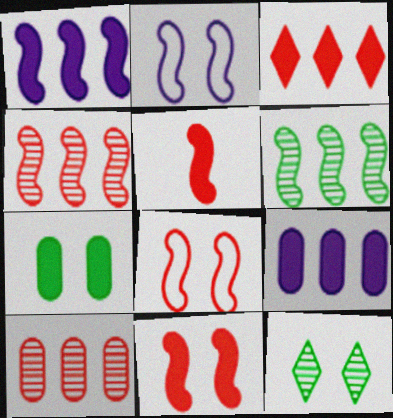[[2, 5, 6], 
[4, 5, 8]]